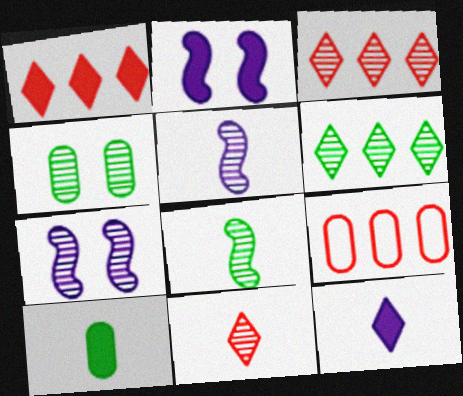[[1, 2, 10], 
[3, 4, 5], 
[4, 6, 8]]